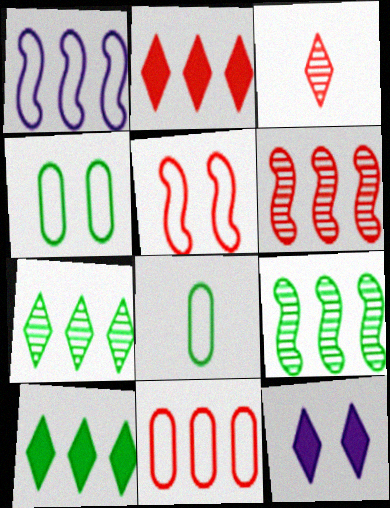[[2, 6, 11], 
[6, 8, 12]]